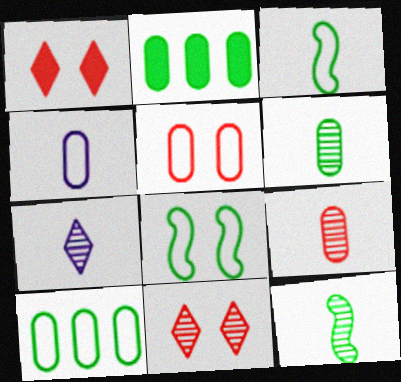[[4, 5, 10], 
[7, 9, 12]]